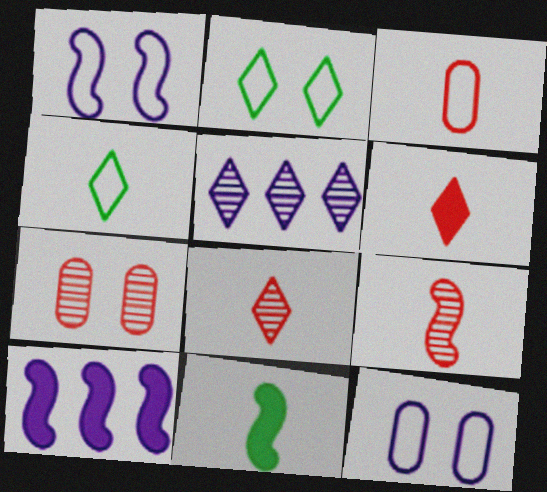[[2, 5, 6], 
[3, 6, 9], 
[4, 7, 10]]